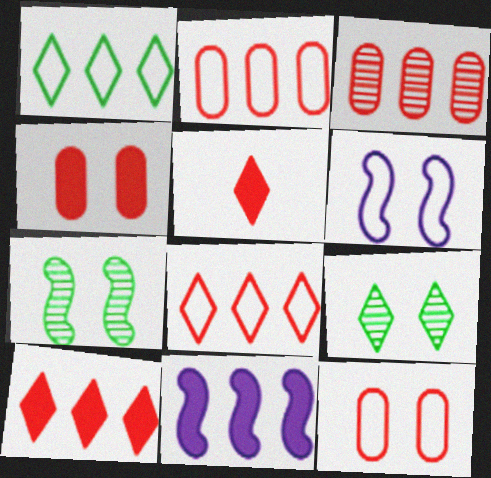[[1, 3, 11], 
[4, 6, 9]]